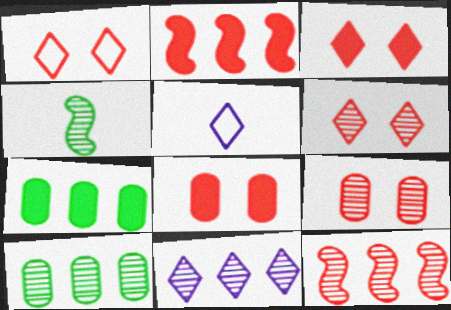[[1, 3, 6], 
[4, 9, 11], 
[10, 11, 12]]